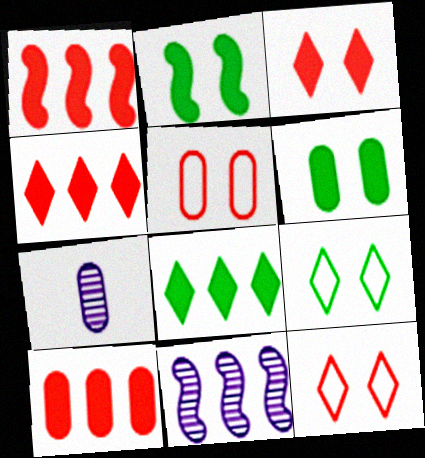[[1, 4, 10], 
[1, 7, 9]]